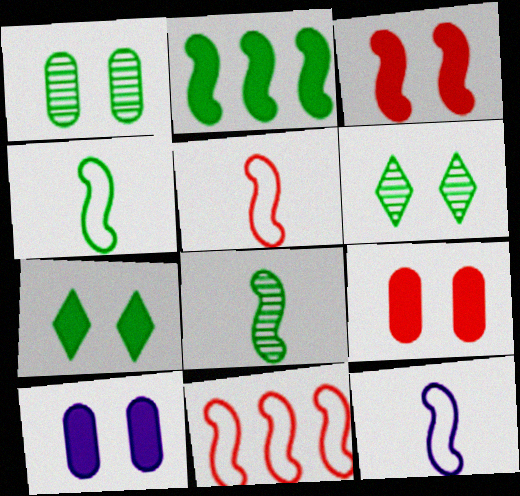[[3, 7, 10], 
[4, 5, 12]]